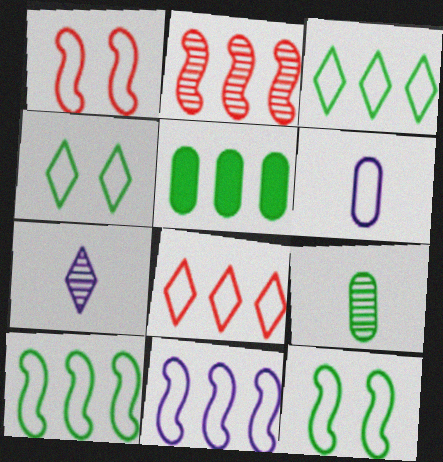[[1, 3, 6], 
[1, 5, 7], 
[6, 8, 12]]